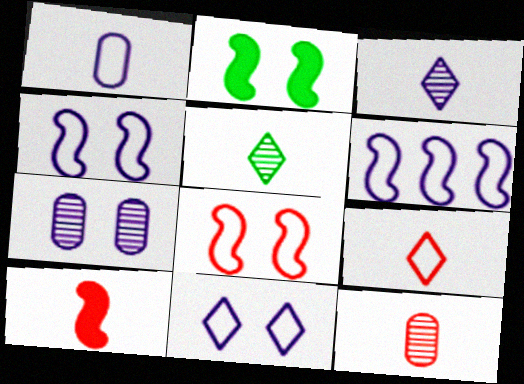[[1, 5, 10], 
[1, 6, 11], 
[9, 10, 12]]